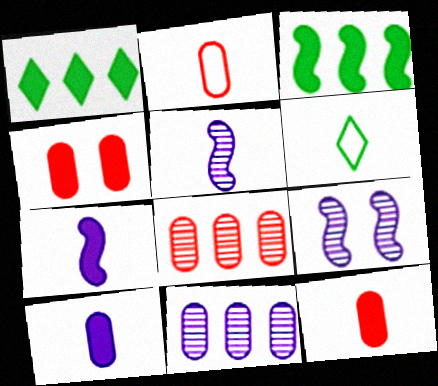[[1, 2, 9], 
[1, 4, 7], 
[2, 4, 8], 
[5, 6, 12]]